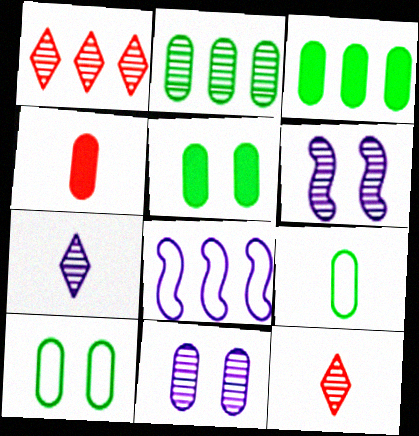[[1, 3, 8], 
[2, 5, 9], 
[2, 6, 12], 
[5, 8, 12]]